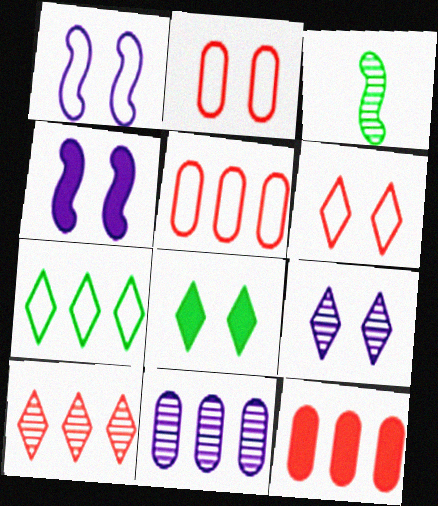[[6, 8, 9]]